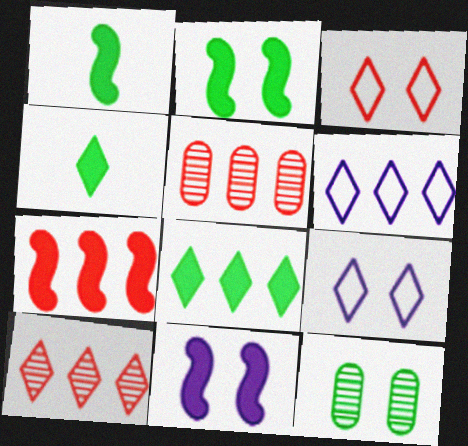[[1, 5, 9], 
[1, 7, 11], 
[3, 11, 12], 
[4, 9, 10], 
[6, 8, 10]]